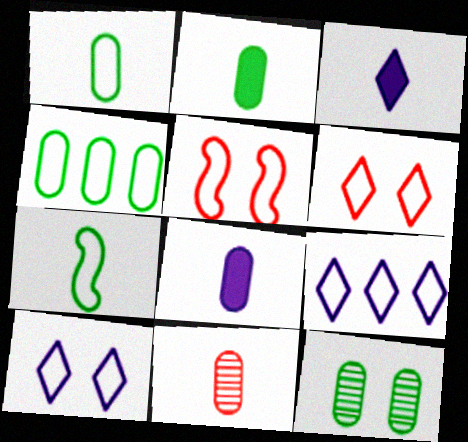[[1, 5, 9], 
[1, 8, 11], 
[2, 4, 12], 
[3, 7, 11]]